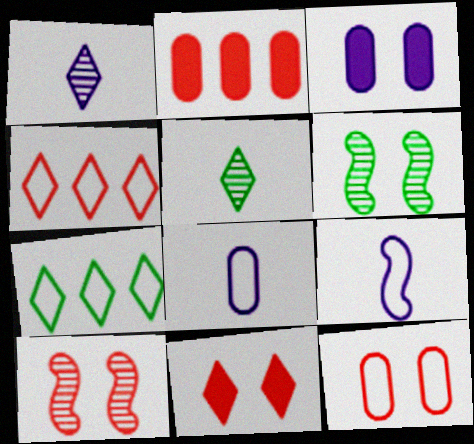[[1, 7, 11], 
[7, 9, 12], 
[10, 11, 12]]